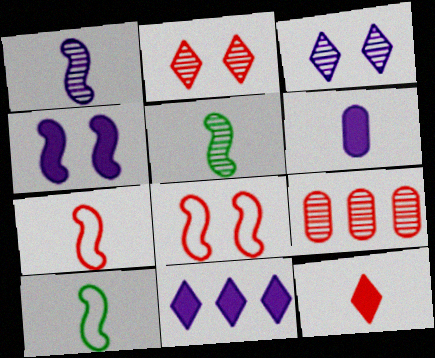[[3, 5, 9], 
[4, 6, 11], 
[8, 9, 12]]